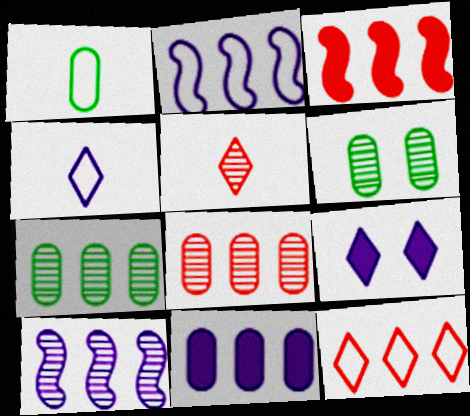[[3, 4, 6], 
[3, 8, 12], 
[5, 6, 10]]